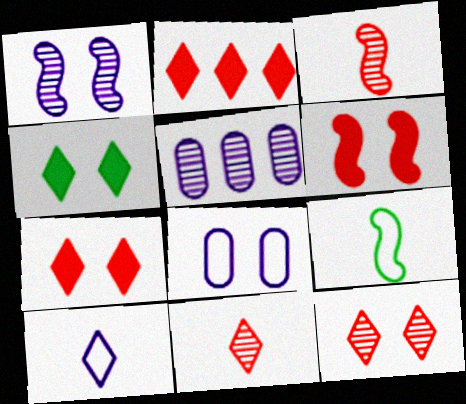[[5, 7, 9]]